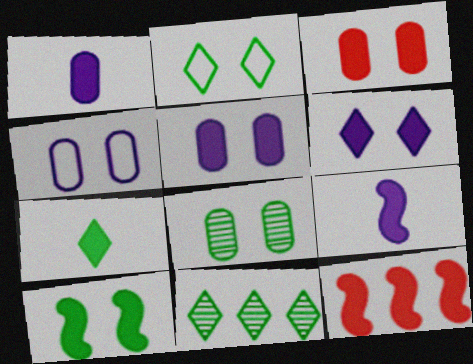[[2, 7, 11], 
[2, 8, 10], 
[3, 4, 8], 
[3, 6, 10], 
[5, 7, 12], 
[9, 10, 12]]